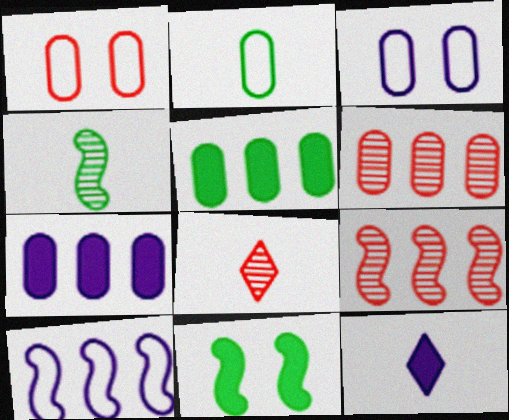[]